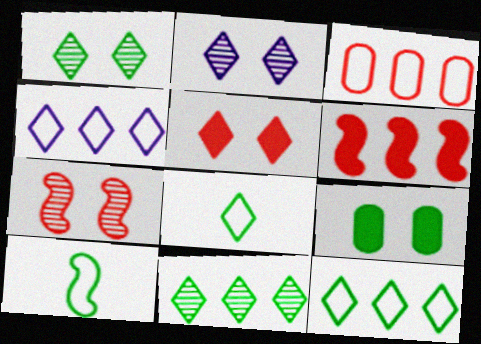[[9, 10, 11]]